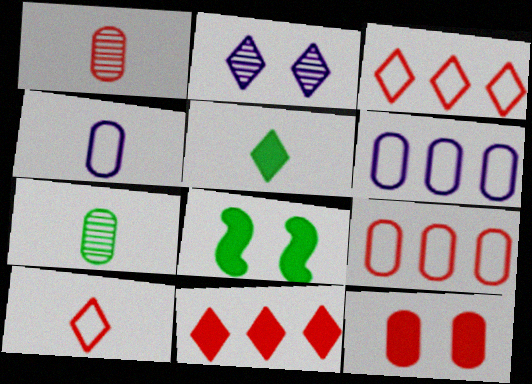[[1, 9, 12], 
[2, 3, 5], 
[6, 7, 12]]